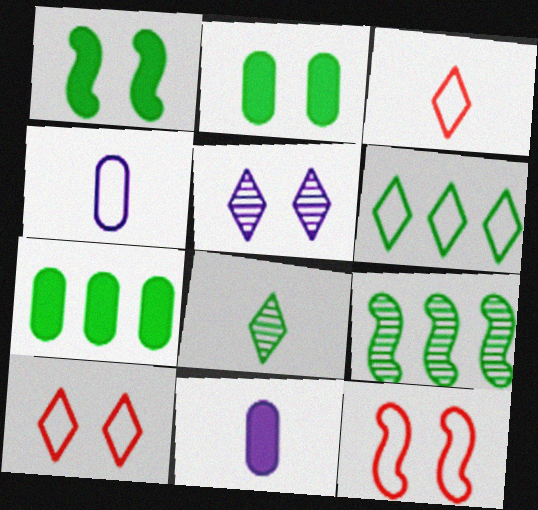[[2, 5, 12], 
[4, 6, 12], 
[6, 7, 9], 
[9, 10, 11]]